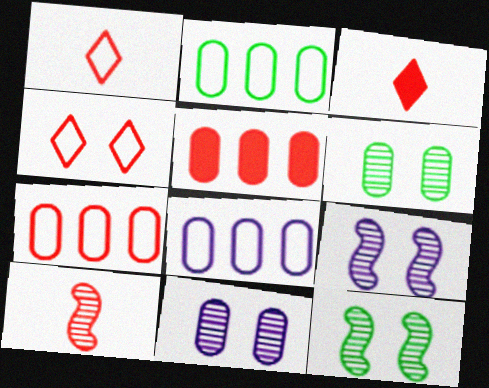[[2, 3, 9], 
[2, 7, 8], 
[3, 8, 12], 
[4, 5, 10]]